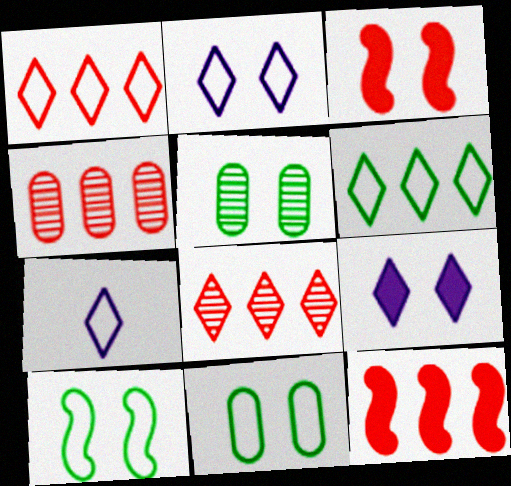[[1, 4, 12], 
[2, 3, 5], 
[5, 7, 12]]